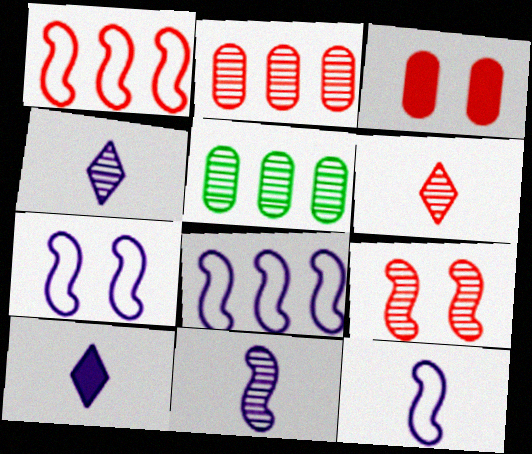[[1, 3, 6], 
[2, 6, 9], 
[4, 5, 9], 
[7, 8, 12]]